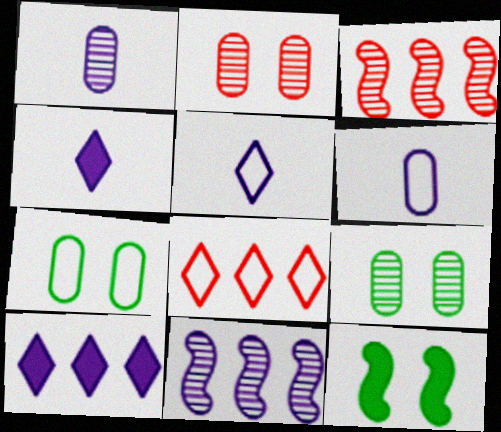[[1, 8, 12], 
[3, 4, 7]]